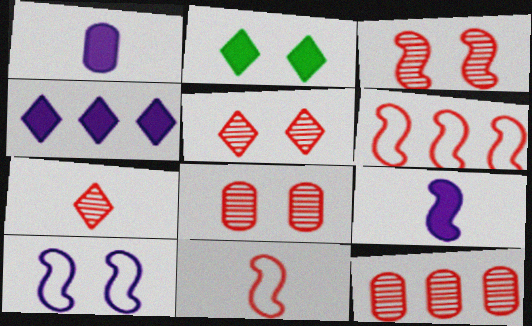[[2, 8, 10], 
[3, 5, 8], 
[3, 7, 12]]